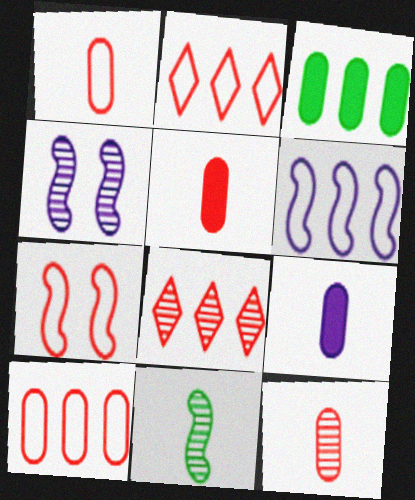[[1, 2, 7], 
[1, 5, 12], 
[3, 6, 8], 
[5, 7, 8]]